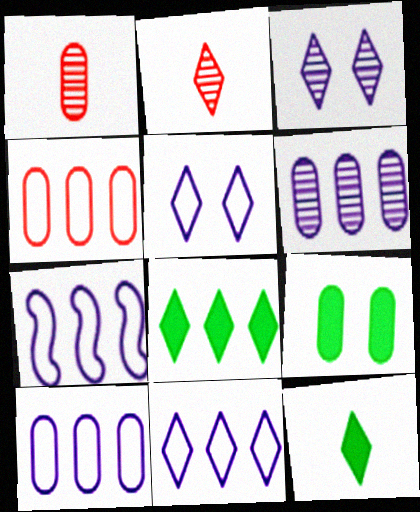[[1, 9, 10], 
[2, 5, 8], 
[2, 7, 9], 
[7, 10, 11]]